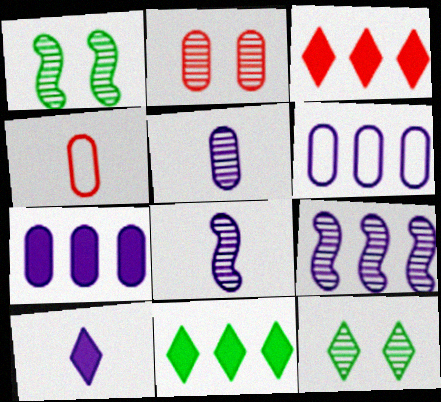[]